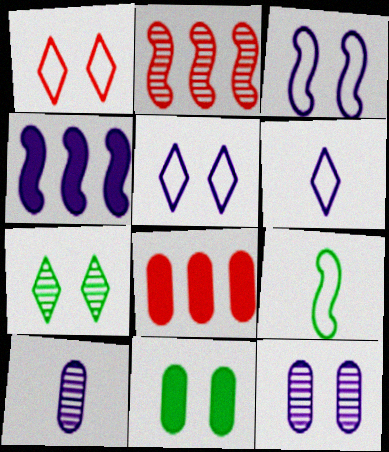[[2, 6, 11], 
[2, 7, 10], 
[4, 5, 10], 
[4, 6, 12]]